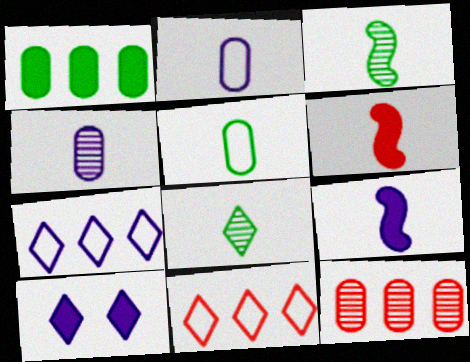[[1, 6, 10], 
[2, 6, 8], 
[8, 10, 11]]